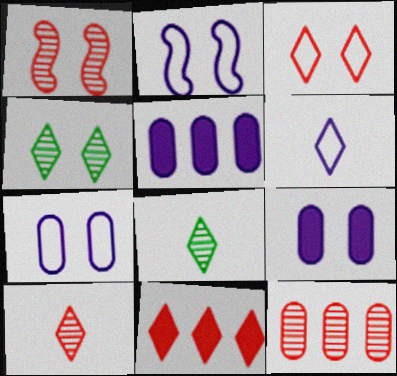[[1, 10, 12], 
[3, 10, 11], 
[4, 6, 11]]